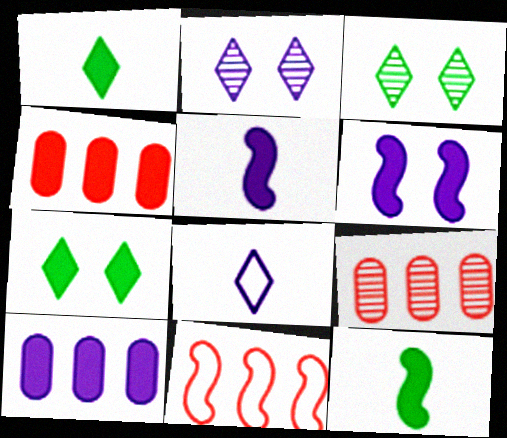[[1, 4, 6], 
[4, 5, 7]]